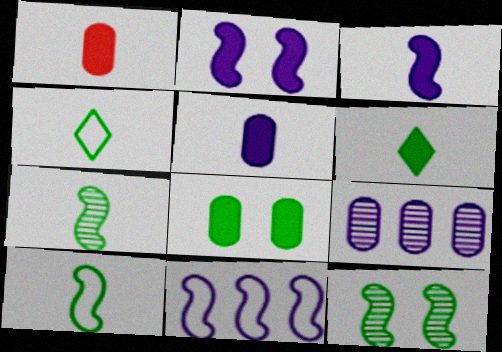[[1, 3, 6]]